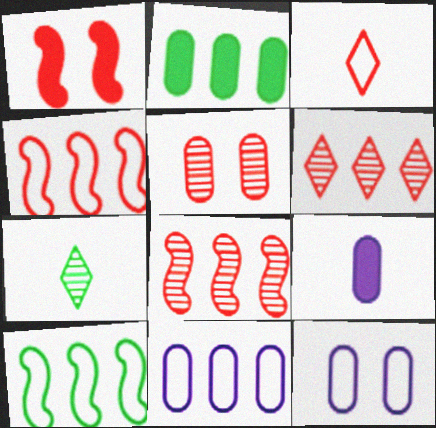[[1, 7, 11], 
[3, 10, 12]]